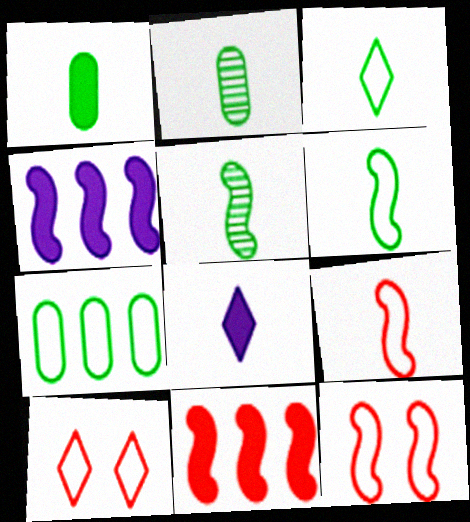[[1, 3, 5], 
[2, 4, 10], 
[2, 8, 9], 
[4, 5, 12]]